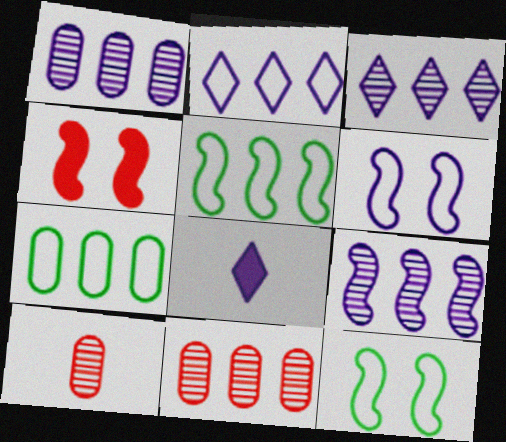[[1, 3, 9], 
[1, 6, 8], 
[8, 11, 12]]